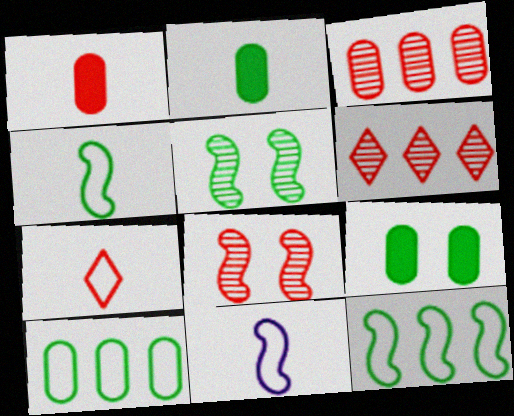[[6, 9, 11]]